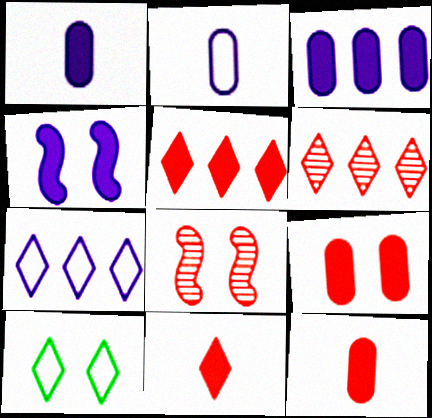[]